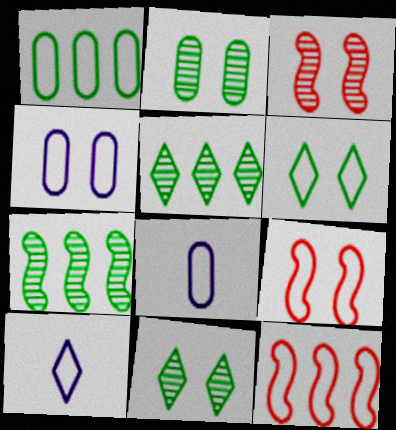[[1, 9, 10], 
[4, 6, 9], 
[6, 8, 12]]